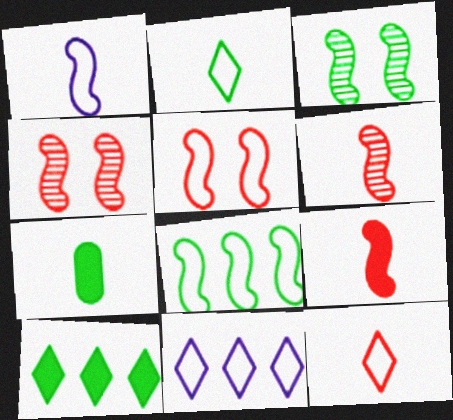[[1, 5, 8], 
[4, 7, 11]]